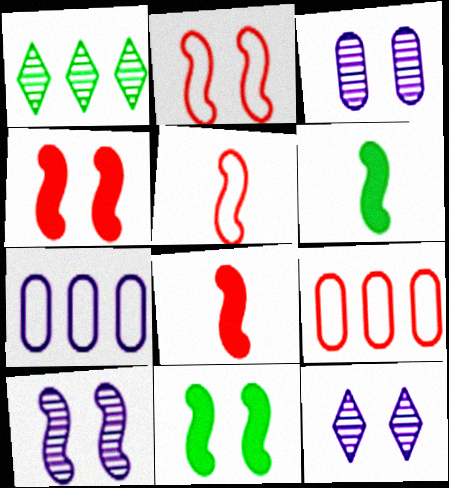[[2, 10, 11], 
[3, 10, 12], 
[6, 9, 12]]